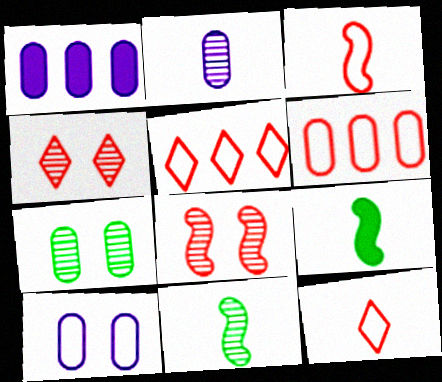[[1, 2, 10], 
[2, 9, 12]]